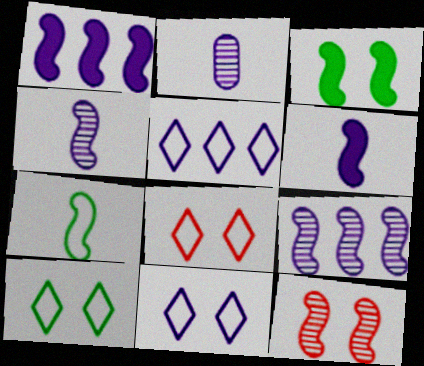[[1, 2, 11], 
[1, 7, 12], 
[8, 10, 11]]